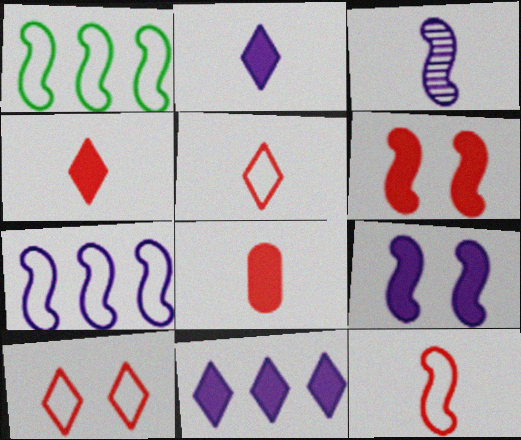[[1, 3, 6], 
[3, 7, 9]]